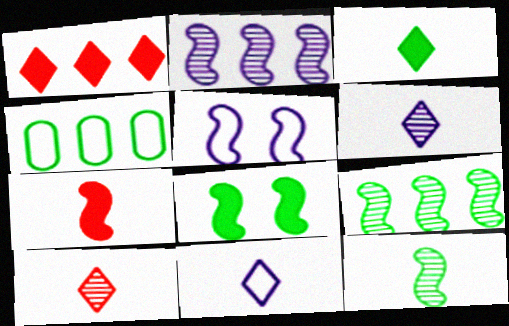[[1, 2, 4], 
[3, 10, 11], 
[5, 7, 9]]